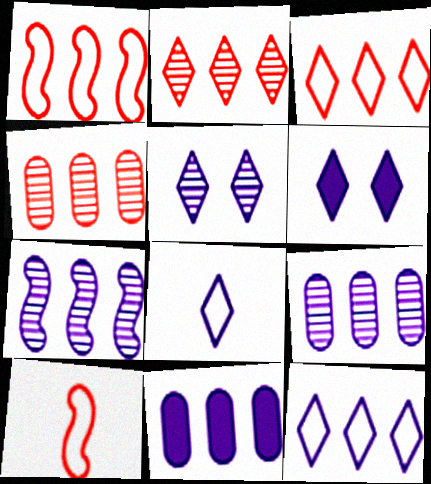[[7, 11, 12]]